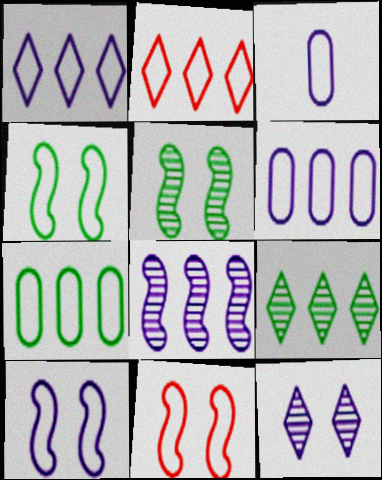[[1, 3, 10], 
[2, 3, 4], 
[4, 10, 11]]